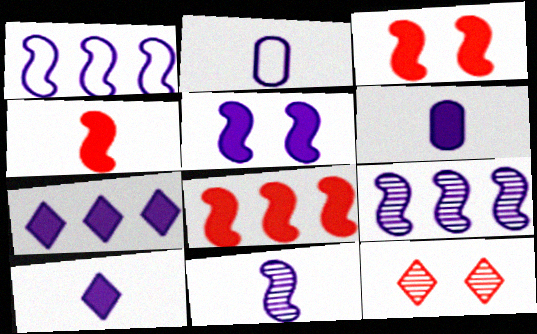[[1, 5, 11], 
[2, 10, 11], 
[3, 4, 8], 
[5, 6, 7]]